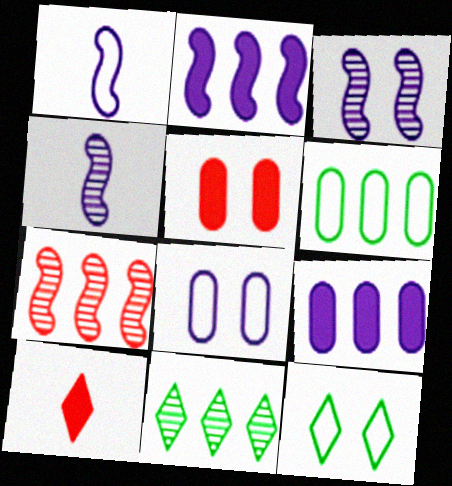[[1, 2, 3], 
[1, 5, 11], 
[3, 5, 12], 
[3, 6, 10]]